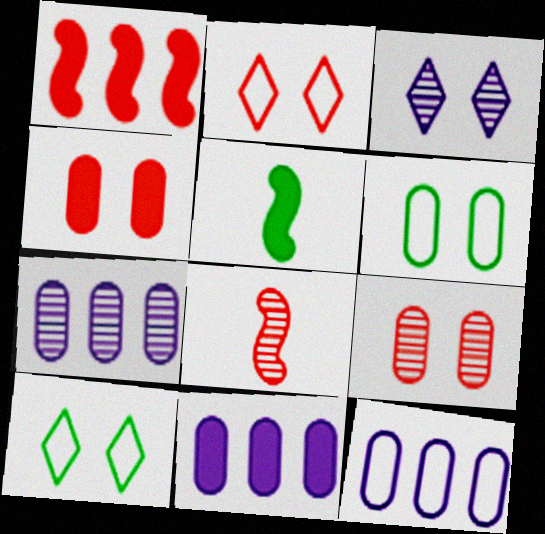[[2, 5, 7], 
[7, 11, 12], 
[8, 10, 11]]